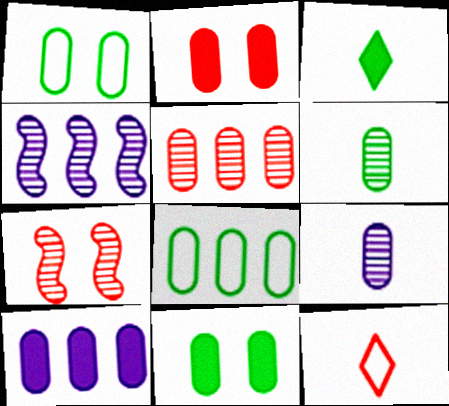[[2, 8, 9], 
[4, 11, 12], 
[5, 8, 10], 
[6, 8, 11]]